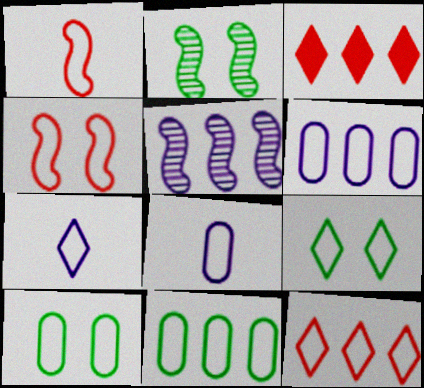[[1, 6, 9], 
[2, 3, 8], 
[3, 5, 11], 
[4, 7, 11], 
[7, 9, 12]]